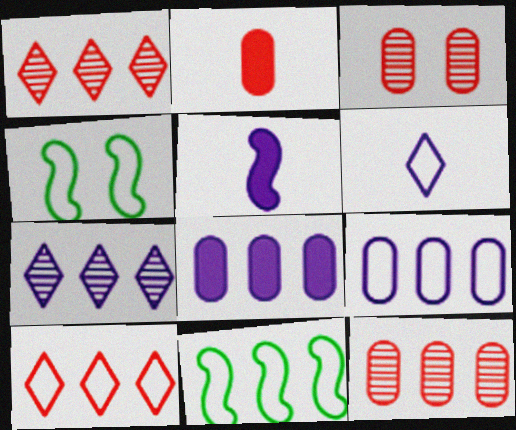[[1, 8, 11], 
[2, 4, 7], 
[9, 10, 11]]